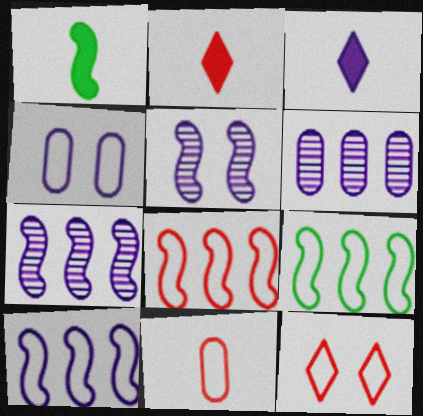[[1, 5, 8], 
[1, 6, 12], 
[3, 4, 7], 
[8, 9, 10], 
[8, 11, 12]]